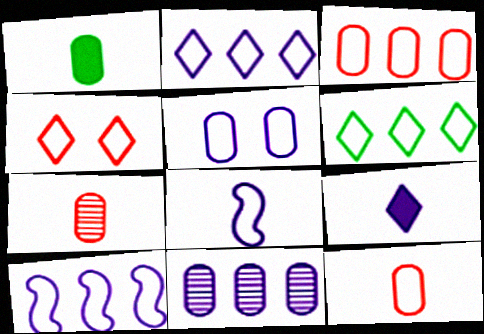[[2, 5, 8], 
[3, 6, 10]]